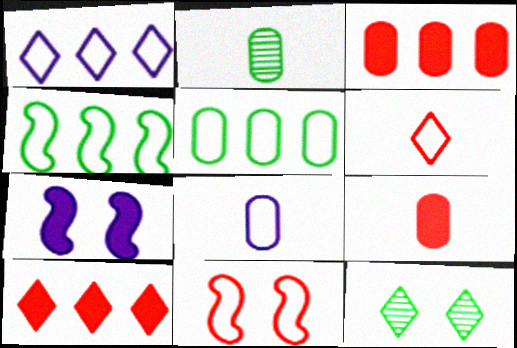[[2, 8, 9]]